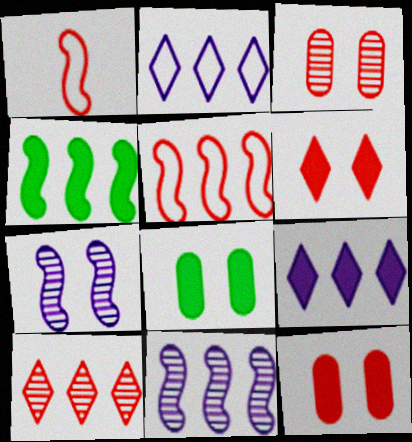[[1, 4, 7], 
[1, 10, 12], 
[4, 5, 11]]